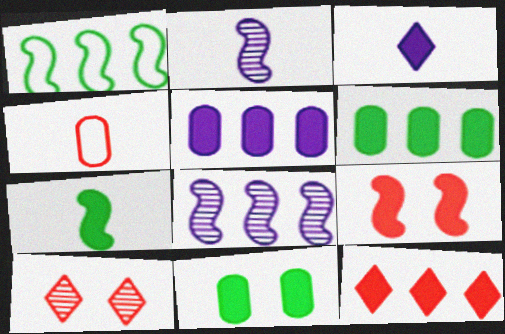[[1, 2, 9], 
[3, 6, 9]]